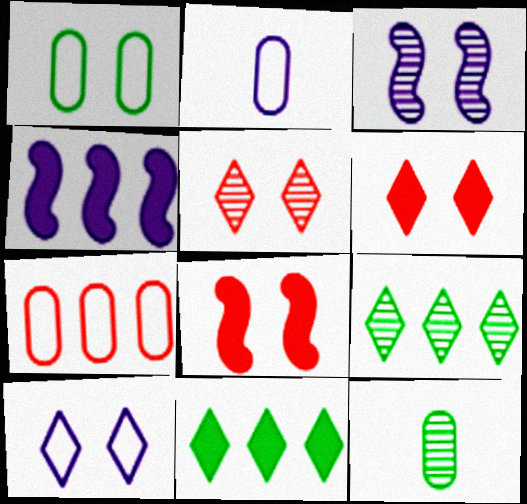[[1, 2, 7], 
[1, 3, 6], 
[2, 8, 9], 
[4, 7, 9]]